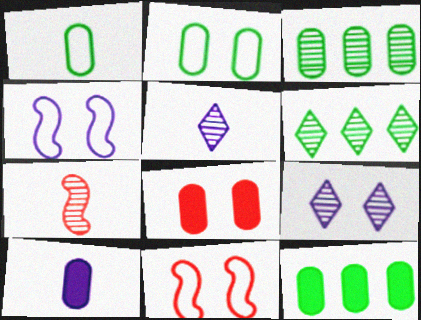[[3, 7, 9], 
[5, 11, 12], 
[6, 10, 11], 
[8, 10, 12]]